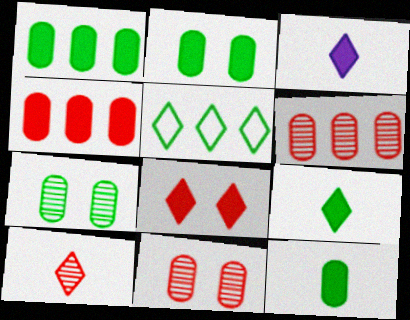[[1, 2, 12]]